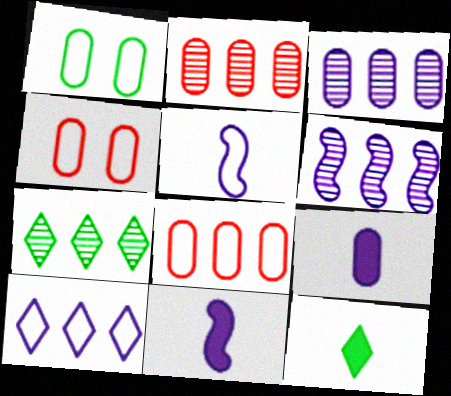[[1, 2, 9], 
[2, 6, 7], 
[4, 6, 12], 
[4, 7, 11]]